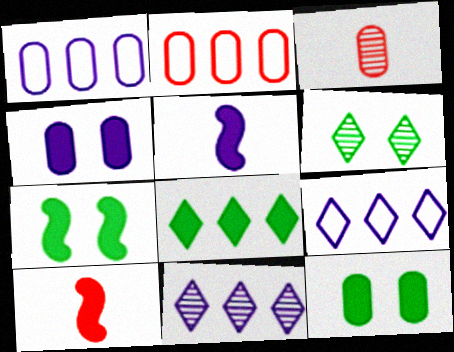[[1, 3, 12], 
[1, 6, 10], 
[2, 5, 6], 
[3, 7, 9], 
[4, 8, 10]]